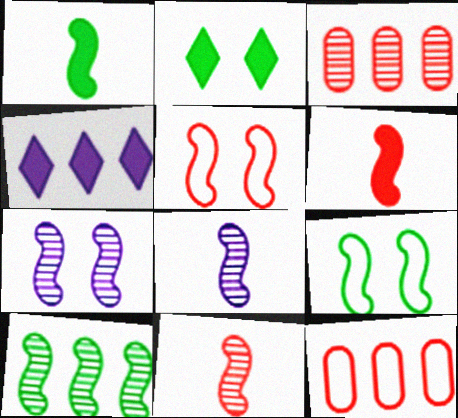[[1, 9, 10], 
[2, 8, 12], 
[4, 10, 12], 
[7, 10, 11]]